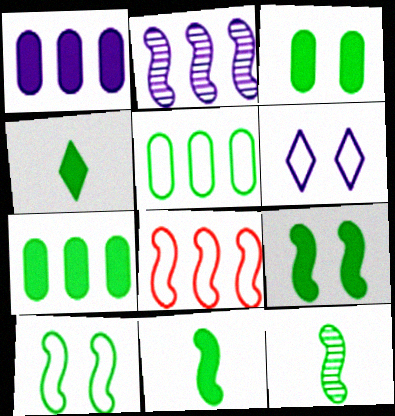[[4, 7, 9]]